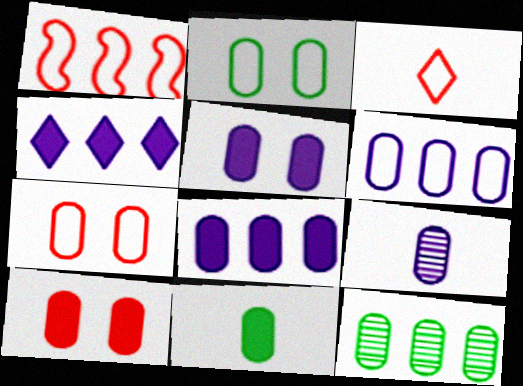[[1, 3, 7], 
[1, 4, 12], 
[2, 11, 12], 
[5, 6, 9], 
[8, 10, 11]]